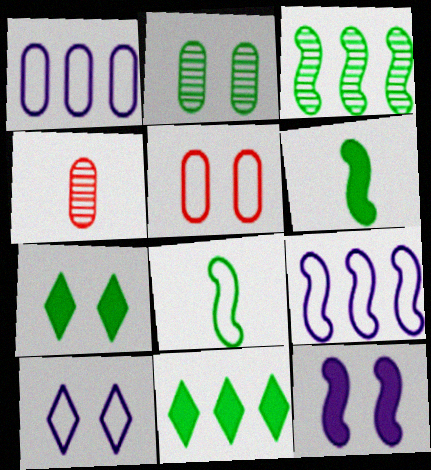[[2, 8, 11], 
[4, 7, 9]]